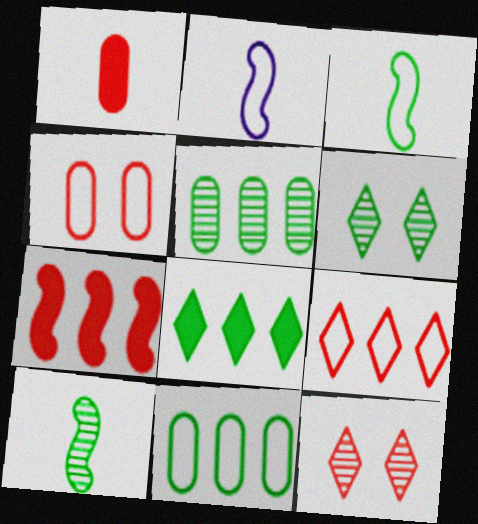[[5, 6, 10]]